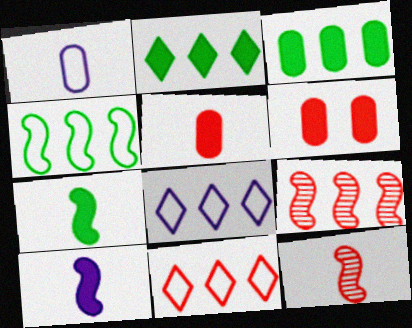[[2, 6, 10], 
[3, 8, 9], 
[6, 11, 12]]